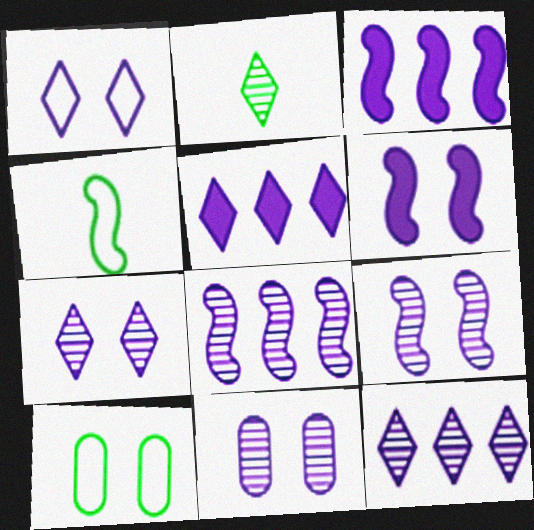[[1, 6, 11], 
[7, 9, 11]]